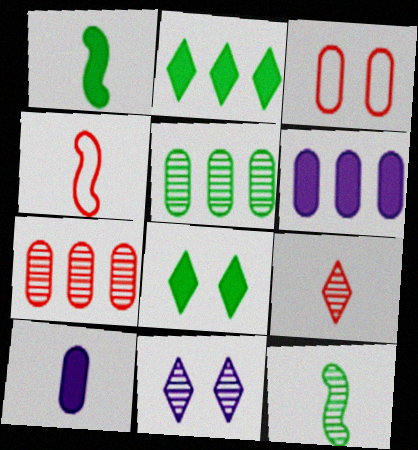[[3, 5, 10], 
[7, 11, 12]]